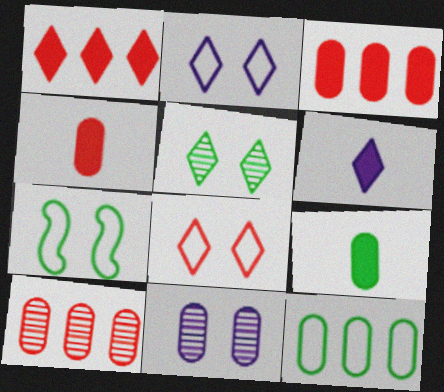[[4, 11, 12], 
[6, 7, 10]]